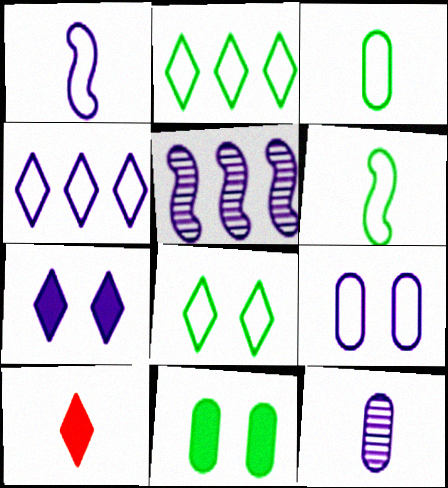[[1, 4, 9], 
[6, 10, 12]]